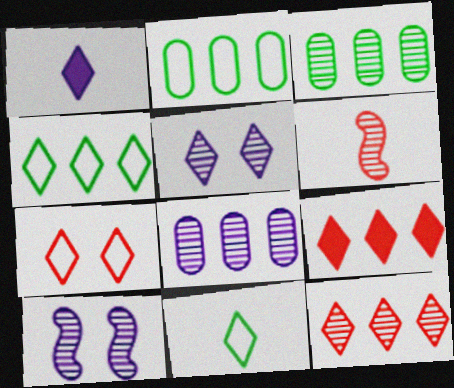[[3, 5, 6], 
[5, 9, 11]]